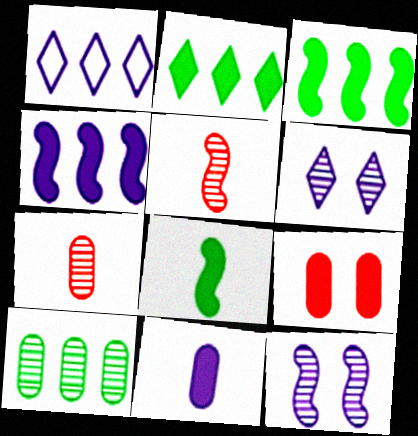[[1, 11, 12], 
[5, 6, 10]]